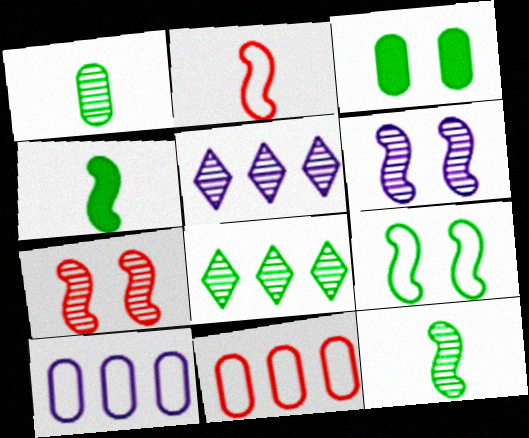[[1, 5, 7], 
[2, 3, 5]]